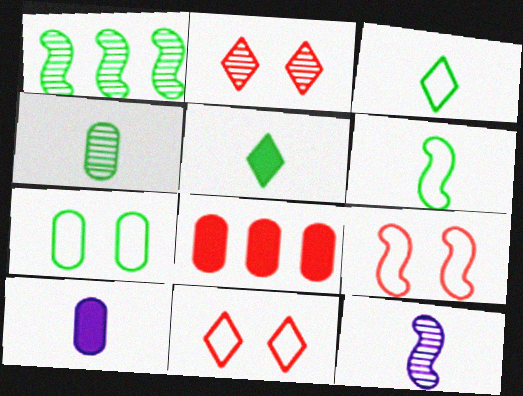[[1, 5, 7], 
[1, 10, 11], 
[4, 5, 6]]